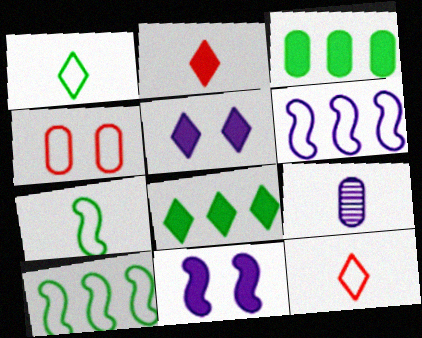[[1, 4, 6], 
[2, 3, 11], 
[2, 5, 8], 
[2, 7, 9], 
[3, 4, 9], 
[5, 6, 9]]